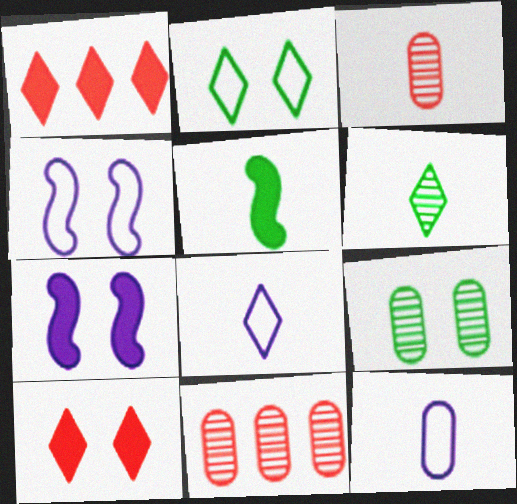[[3, 5, 8], 
[4, 9, 10]]